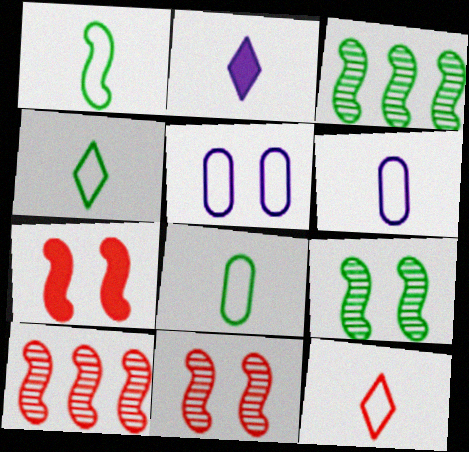[[1, 4, 8], 
[1, 6, 12]]